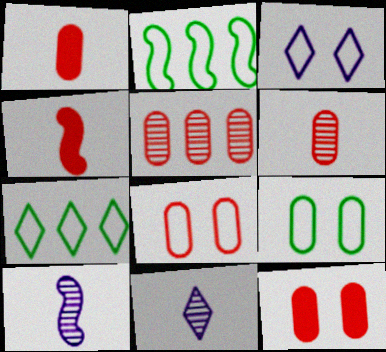[[1, 5, 8], 
[2, 11, 12], 
[7, 10, 12]]